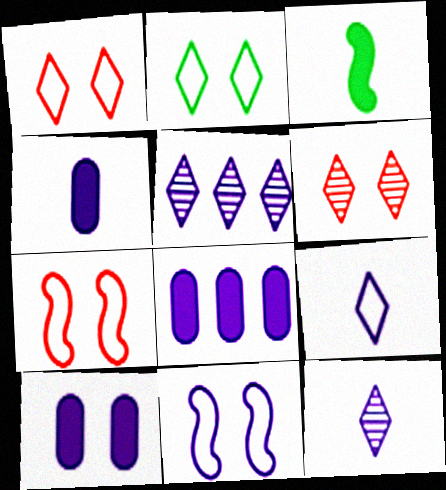[[4, 5, 11], 
[4, 8, 10], 
[8, 11, 12]]